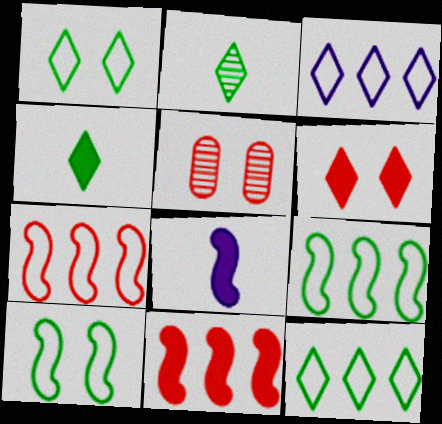[[2, 3, 6], 
[5, 8, 12]]